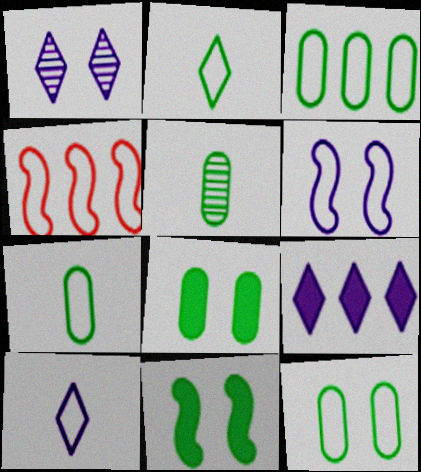[[1, 9, 10], 
[3, 5, 8], 
[3, 7, 12], 
[4, 10, 12]]